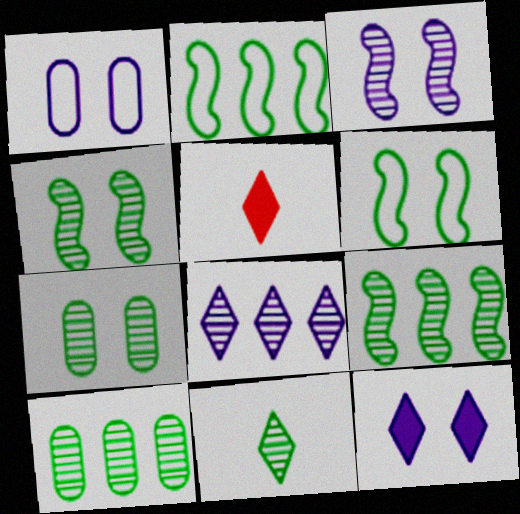[[1, 3, 12], 
[1, 5, 9], 
[4, 10, 11], 
[7, 9, 11]]